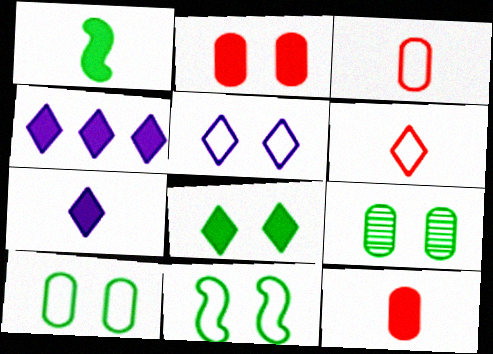[[1, 2, 4], 
[1, 7, 12], 
[8, 9, 11]]